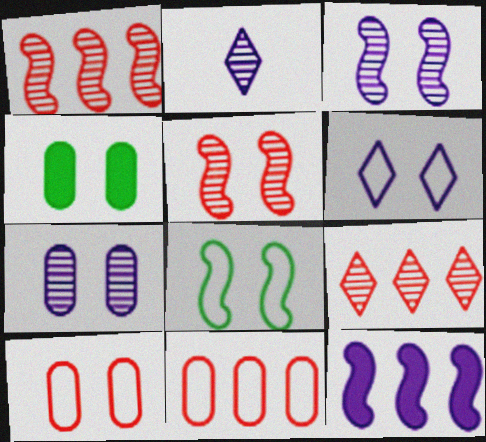[[4, 5, 6], 
[4, 7, 10], 
[6, 8, 10]]